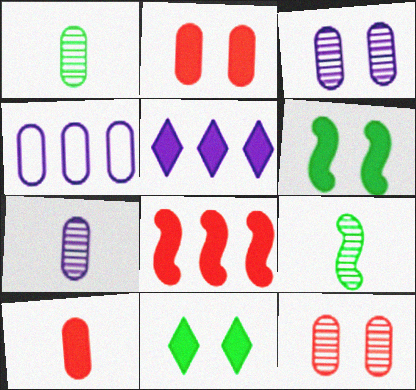[[1, 2, 4], 
[5, 6, 10]]